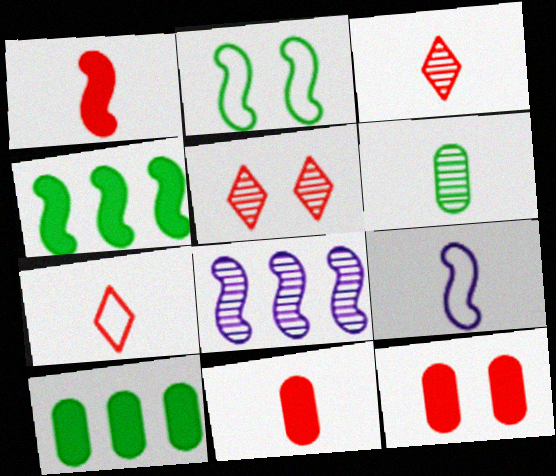[[1, 2, 8], 
[5, 6, 8], 
[5, 9, 10]]